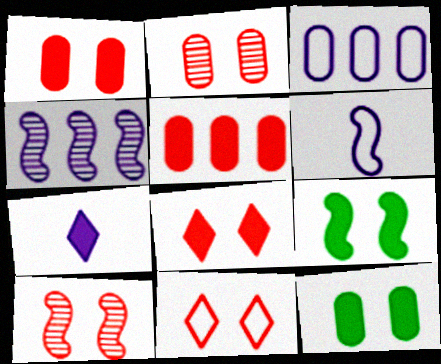[[1, 10, 11], 
[5, 7, 9]]